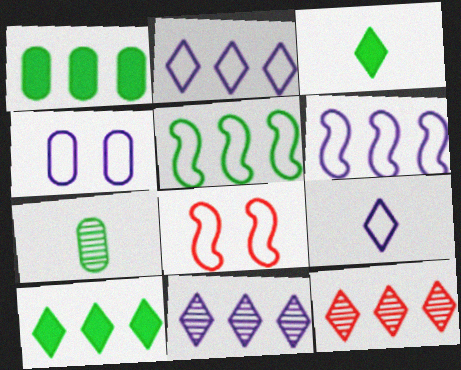[[1, 6, 12], 
[2, 10, 12], 
[4, 6, 9]]